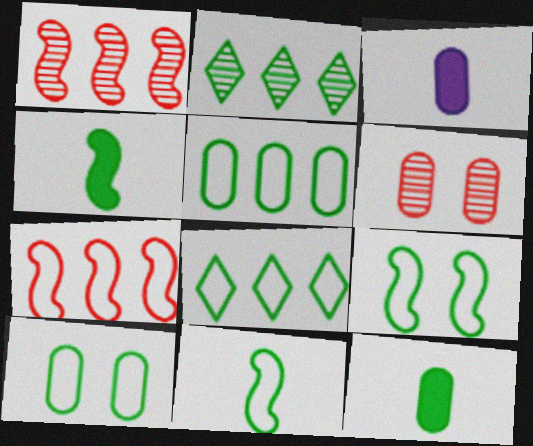[[2, 4, 10], 
[2, 9, 12], 
[3, 5, 6], 
[8, 10, 11]]